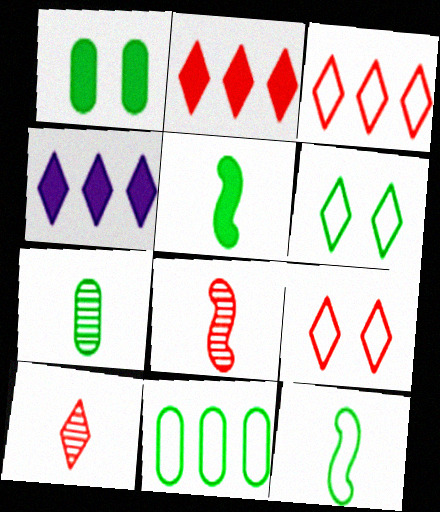[[1, 7, 11], 
[2, 9, 10], 
[4, 6, 10], 
[6, 11, 12]]